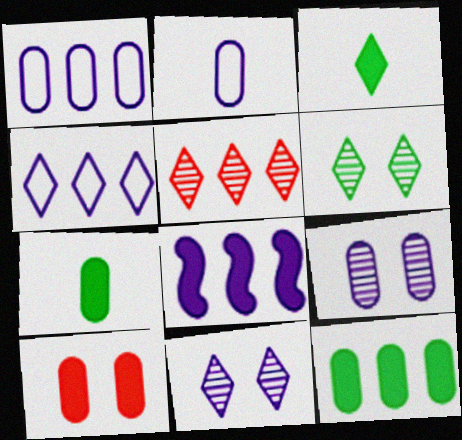[[2, 8, 11], 
[3, 8, 10]]